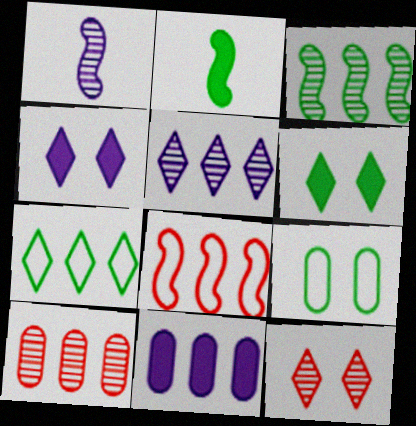[[3, 5, 10]]